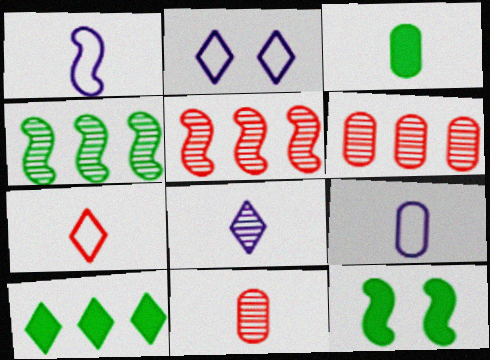[[1, 5, 12], 
[2, 3, 5], 
[3, 9, 11], 
[3, 10, 12]]